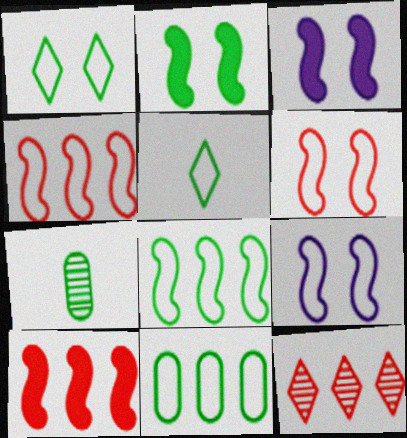[]